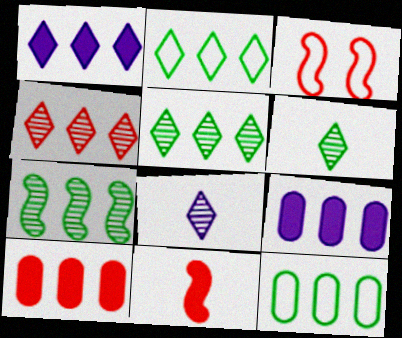[[1, 2, 4], 
[3, 6, 9]]